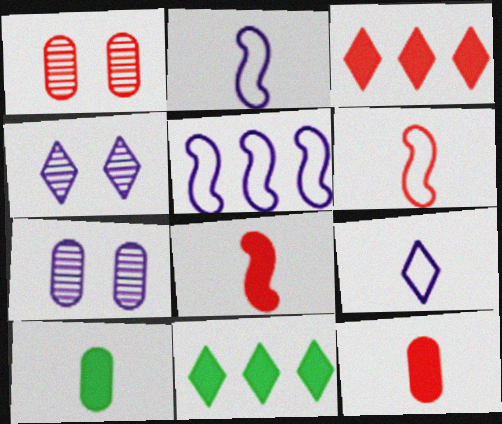[[1, 2, 11], 
[1, 3, 6], 
[6, 7, 11]]